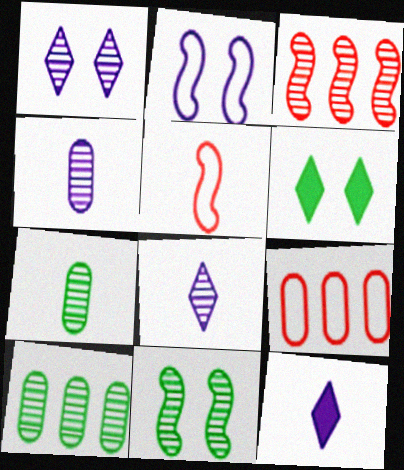[[1, 3, 7], 
[5, 7, 12], 
[9, 11, 12]]